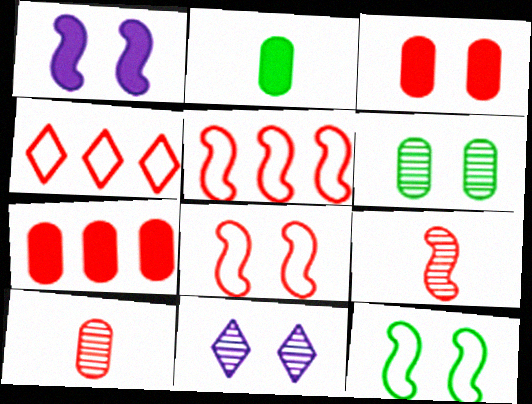[[2, 5, 11], 
[3, 4, 9], 
[3, 11, 12]]